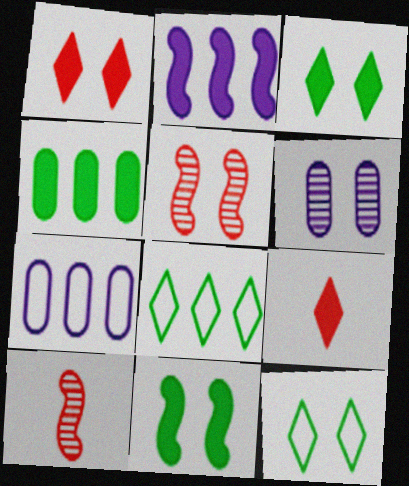[[3, 7, 10]]